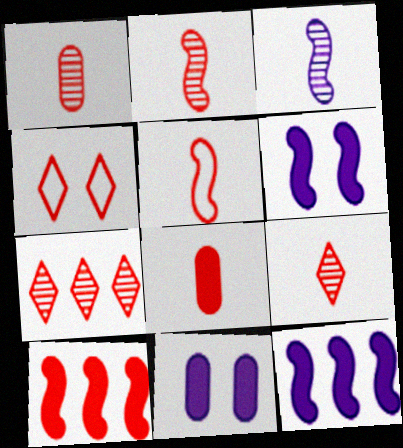[[1, 2, 9], 
[1, 4, 10], 
[5, 8, 9]]